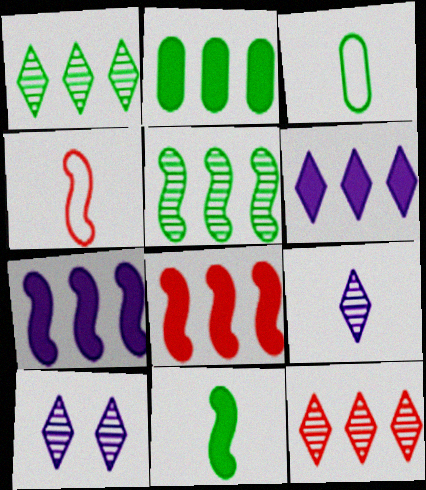[[2, 4, 10], 
[2, 6, 8], 
[3, 8, 10]]